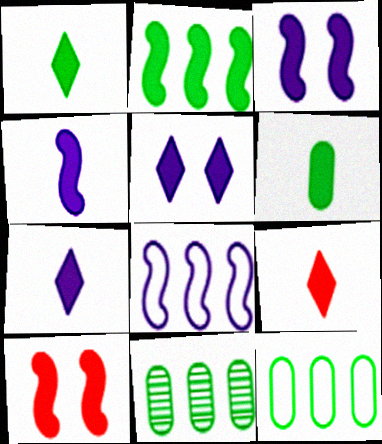[[1, 7, 9], 
[2, 4, 10], 
[4, 6, 9]]